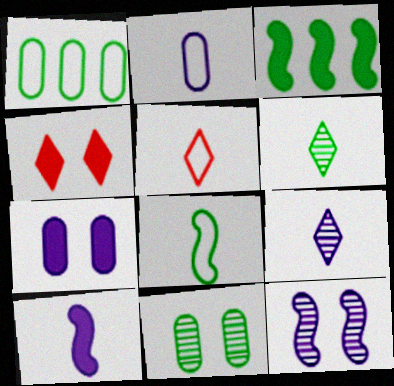[[2, 5, 8], 
[2, 9, 10]]